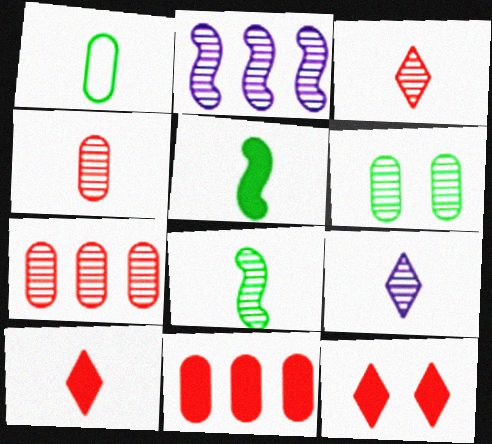[[1, 2, 12], 
[2, 3, 6], 
[4, 8, 9]]